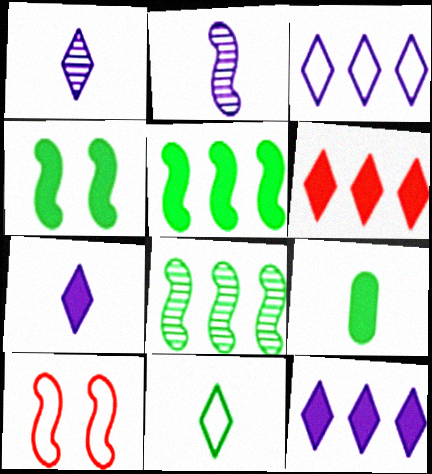[[2, 5, 10]]